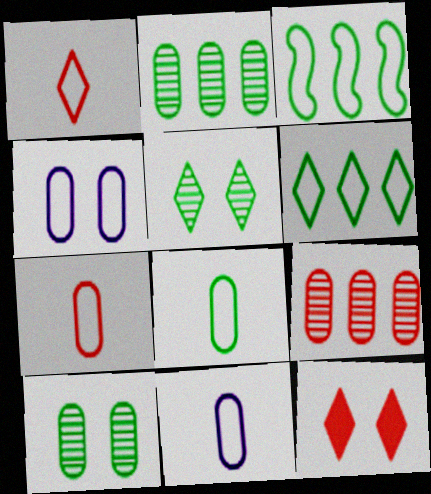[[1, 3, 4], 
[7, 8, 11]]